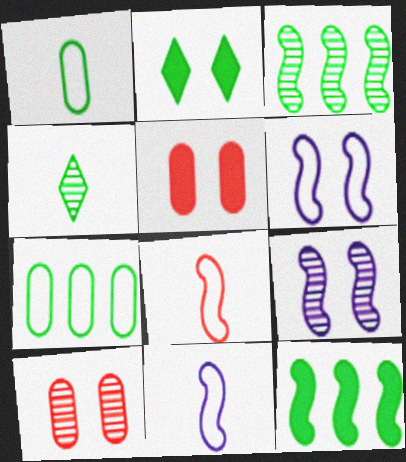[[1, 2, 3], 
[2, 6, 10], 
[8, 9, 12]]